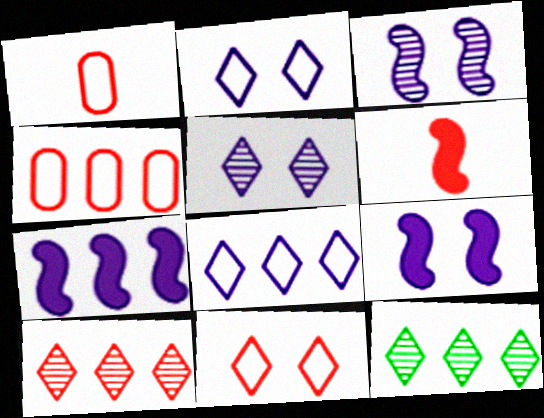[[1, 9, 12], 
[4, 7, 12]]